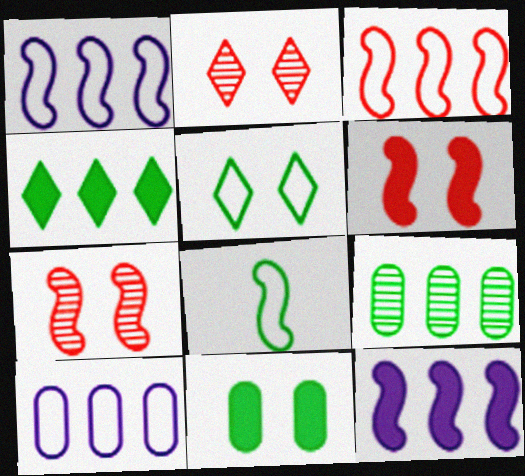[[7, 8, 12]]